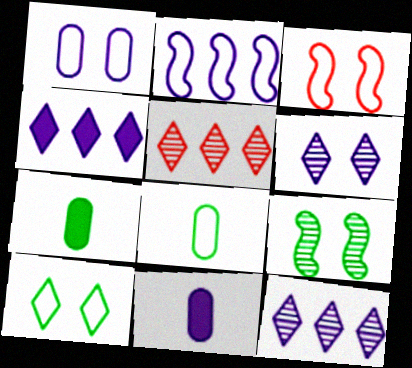[[1, 3, 10], 
[2, 6, 11], 
[3, 7, 12]]